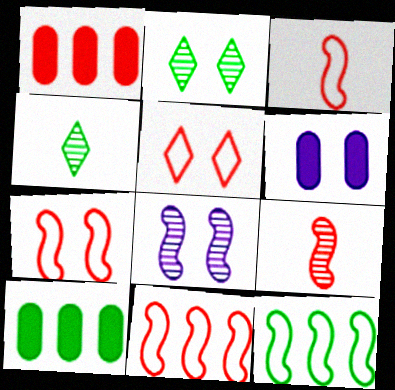[[1, 5, 9], 
[2, 6, 7], 
[3, 7, 11], 
[4, 6, 11]]